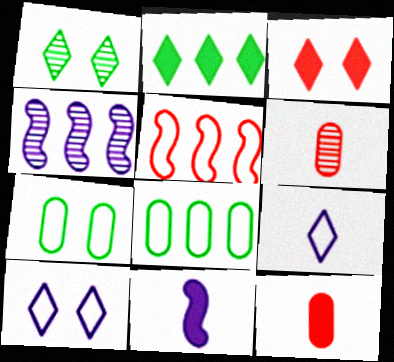[[1, 3, 10], 
[1, 4, 6], 
[3, 5, 6], 
[5, 7, 9]]